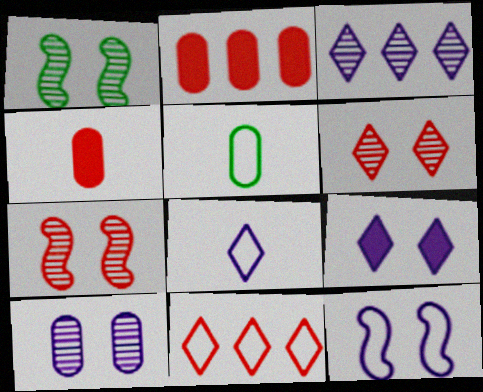[[1, 2, 8], 
[1, 6, 10], 
[2, 5, 10], 
[3, 8, 9], 
[4, 7, 11], 
[5, 11, 12], 
[9, 10, 12]]